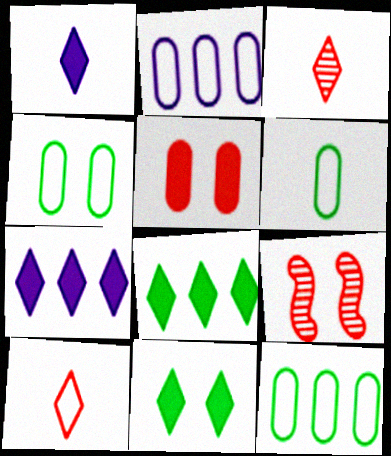[[1, 9, 12], 
[4, 6, 12], 
[6, 7, 9]]